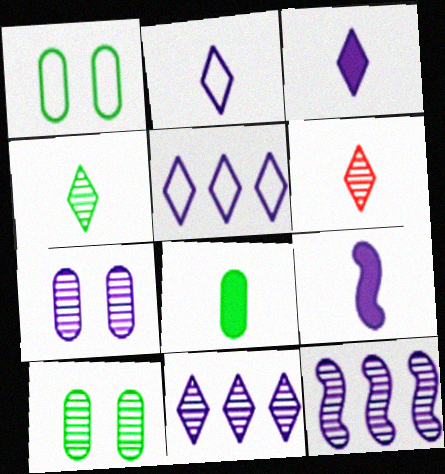[[5, 7, 9], 
[6, 10, 12]]